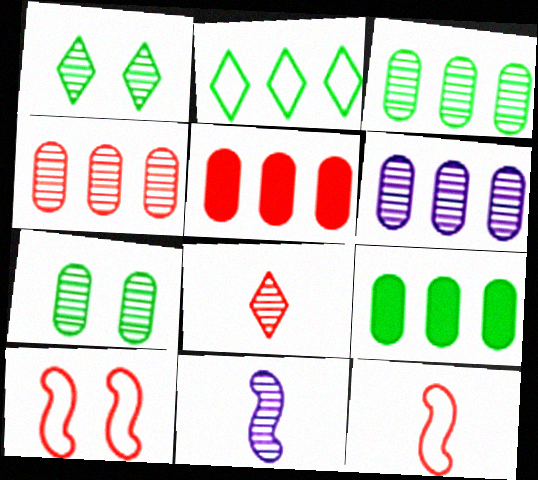[[1, 4, 11], 
[3, 4, 6], 
[5, 8, 10]]